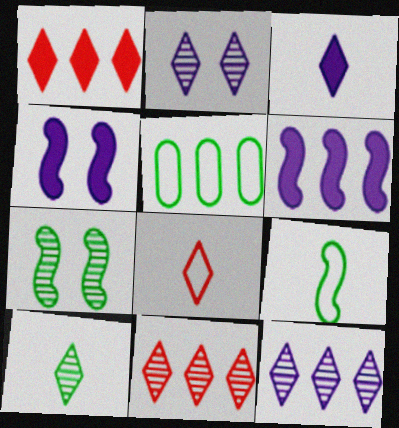[[2, 10, 11], 
[3, 8, 10], 
[5, 6, 11]]